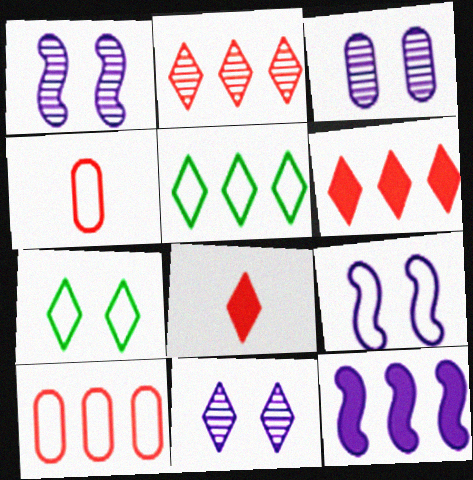[[1, 3, 11], 
[4, 5, 9], 
[5, 8, 11]]